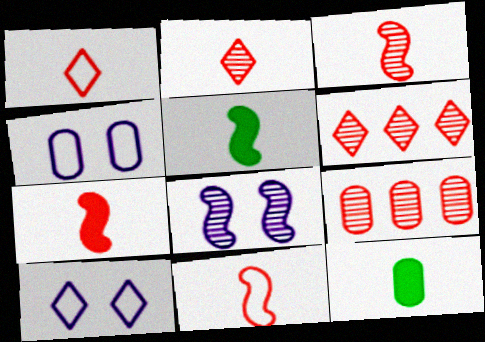[[3, 7, 11], 
[4, 5, 6], 
[4, 9, 12], 
[5, 9, 10]]